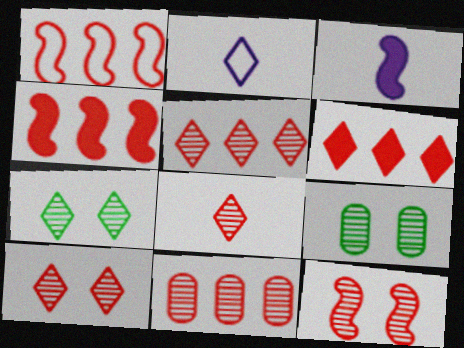[[1, 6, 11], 
[2, 4, 9], 
[2, 6, 7], 
[5, 8, 10], 
[8, 11, 12]]